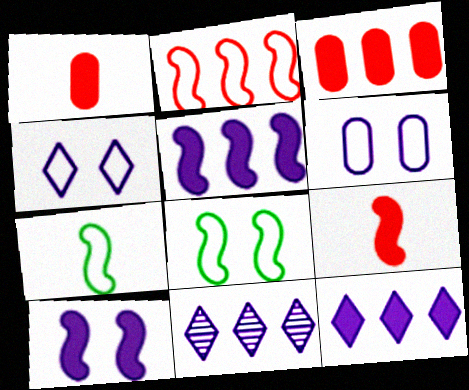[[1, 8, 11]]